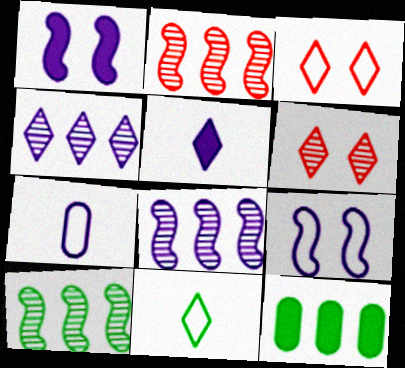[[1, 4, 7], 
[2, 8, 10]]